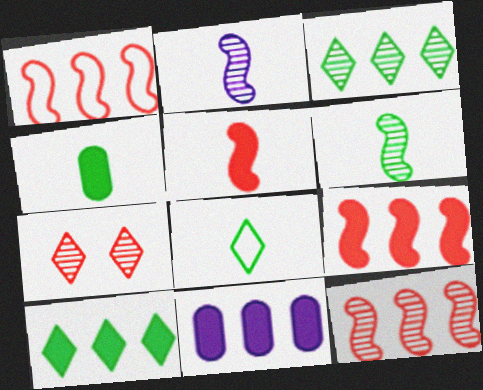[[1, 3, 11], 
[1, 9, 12], 
[4, 6, 8], 
[9, 10, 11]]